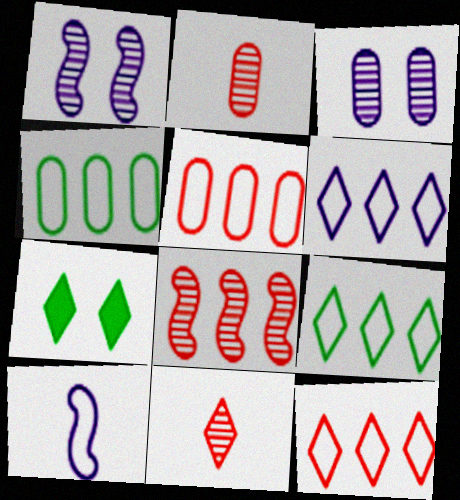[[6, 7, 11], 
[6, 9, 12]]